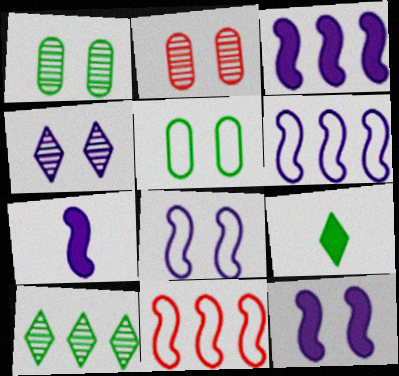[[2, 6, 9], 
[3, 7, 12]]